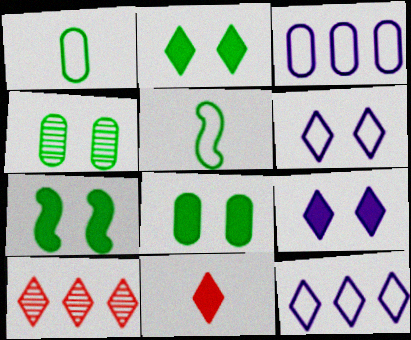[[2, 7, 8]]